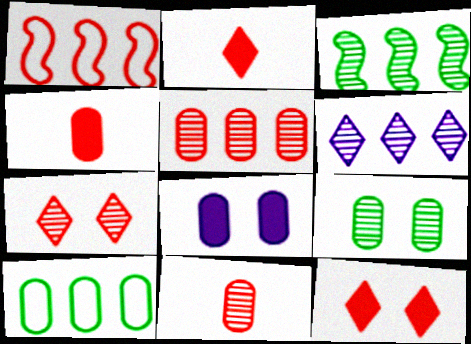[[1, 4, 7], 
[1, 11, 12], 
[3, 5, 6], 
[8, 10, 11]]